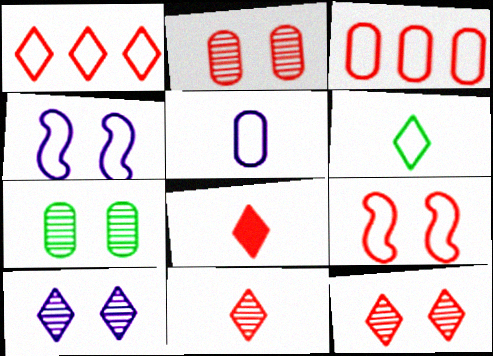[[1, 8, 12], 
[3, 4, 6]]